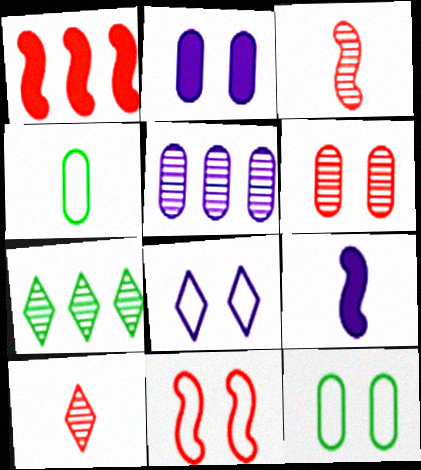[[1, 3, 11], 
[2, 6, 12], 
[4, 9, 10], 
[5, 8, 9], 
[8, 11, 12]]